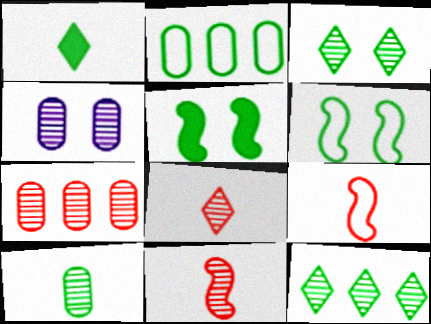[[4, 7, 10], 
[4, 11, 12]]